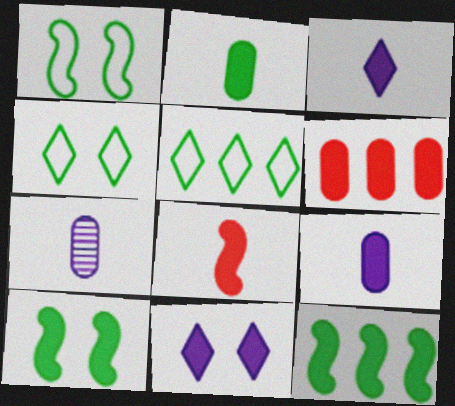[[2, 3, 8], 
[3, 6, 10]]